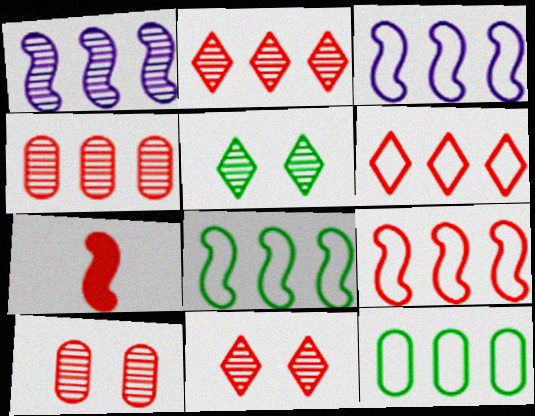[[3, 6, 12], 
[3, 8, 9], 
[6, 7, 10]]